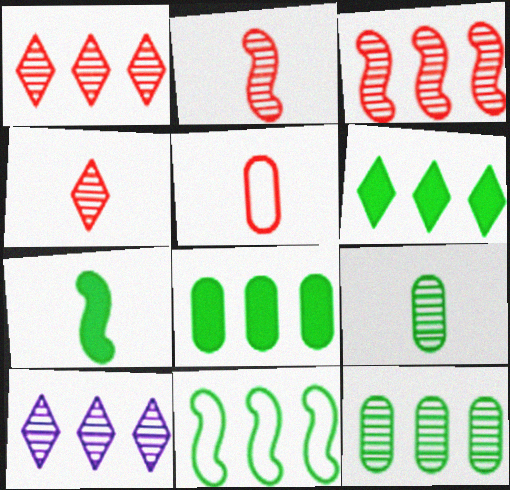[[3, 10, 12], 
[6, 11, 12]]